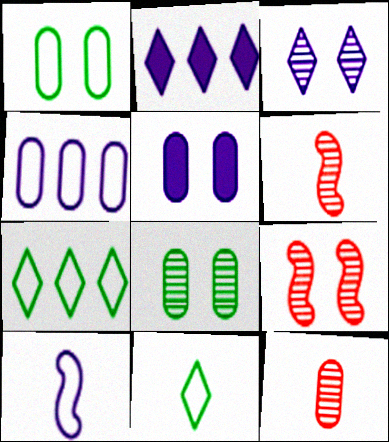[[1, 2, 6], 
[3, 8, 9], 
[5, 6, 7]]